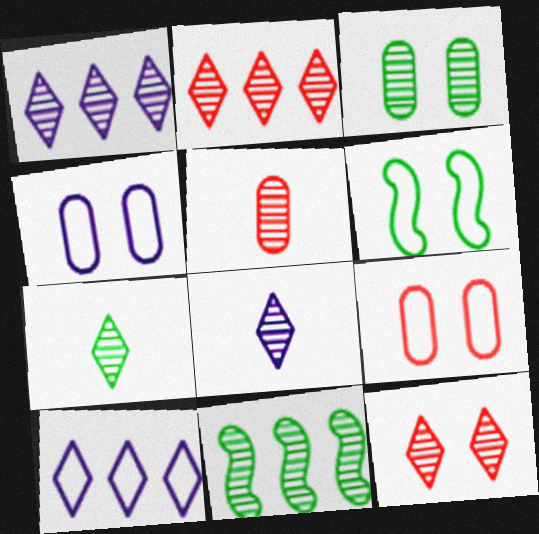[[1, 7, 12], 
[3, 7, 11]]